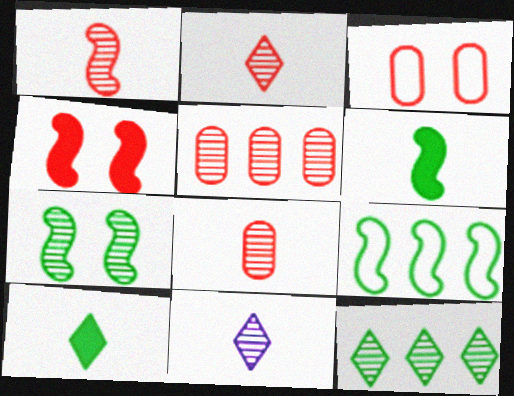[[1, 2, 8], 
[5, 7, 11], 
[6, 7, 9]]